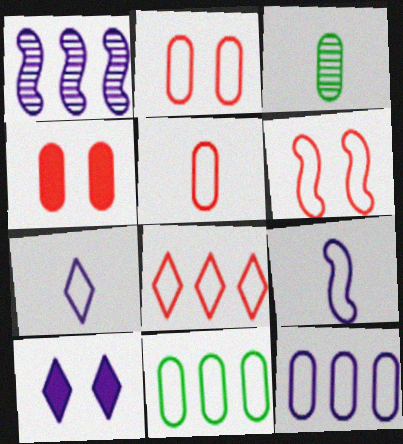[[3, 4, 12], 
[5, 6, 8], 
[6, 7, 11]]